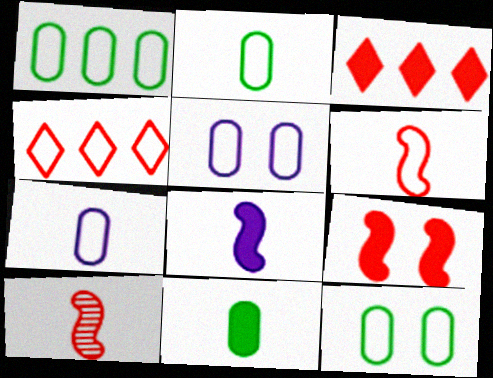[[1, 2, 12]]